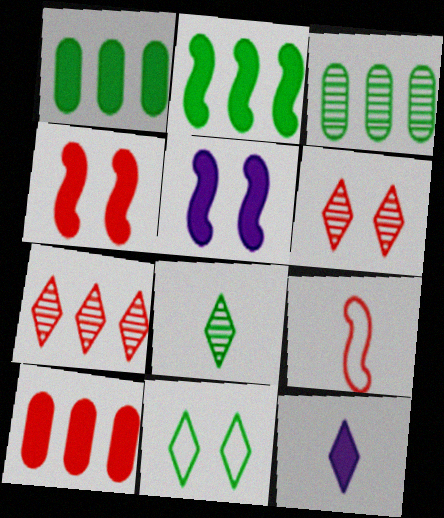[[1, 4, 12], 
[6, 9, 10], 
[7, 11, 12]]